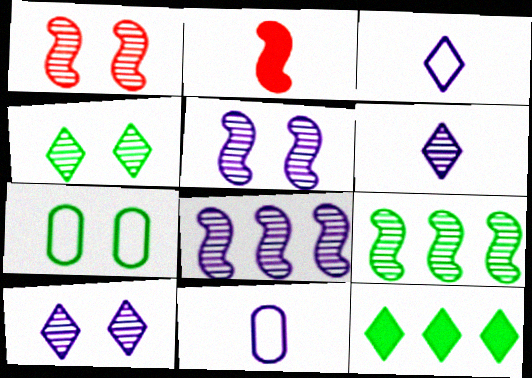[[1, 11, 12]]